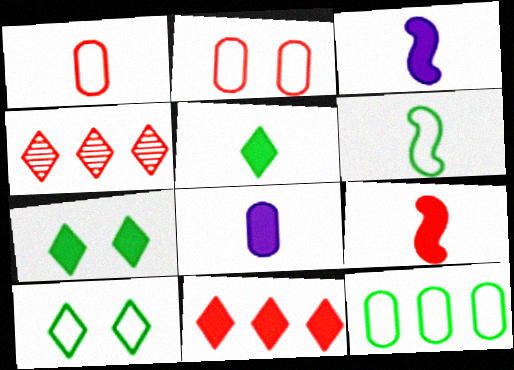[[2, 4, 9], 
[5, 8, 9], 
[6, 10, 12]]